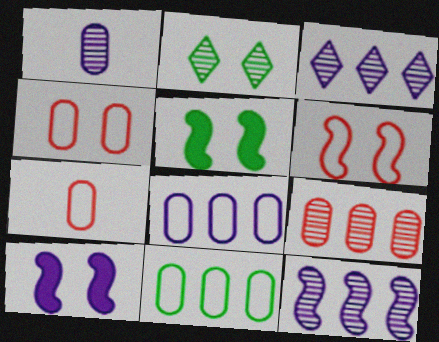[[2, 4, 10], 
[3, 5, 7]]